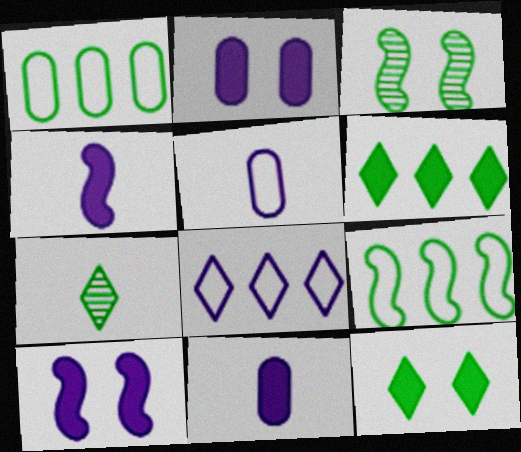[]